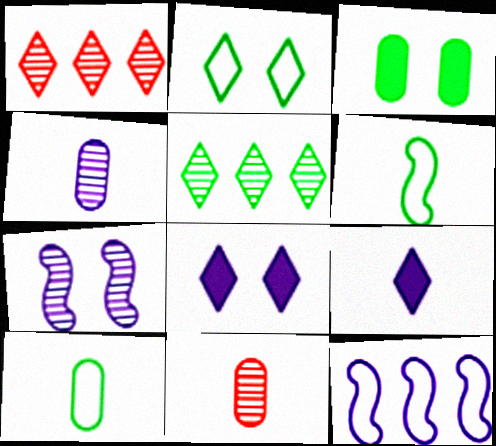[[1, 2, 9], 
[3, 5, 6], 
[4, 8, 12], 
[5, 7, 11], 
[6, 9, 11]]